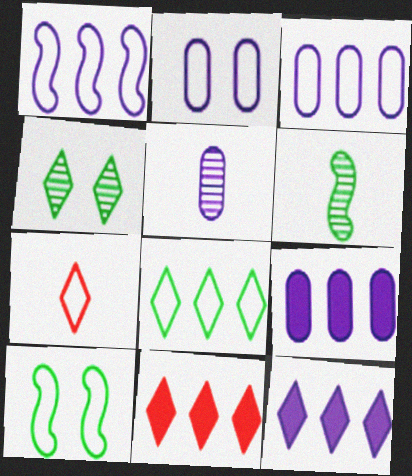[[2, 5, 9], 
[2, 6, 11], 
[3, 7, 10], 
[4, 7, 12], 
[5, 10, 11]]